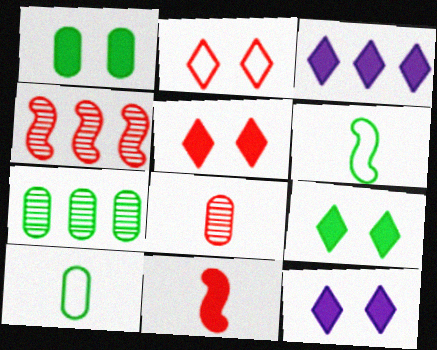[[1, 3, 11], 
[1, 7, 10], 
[4, 10, 12], 
[5, 9, 12], 
[6, 7, 9]]